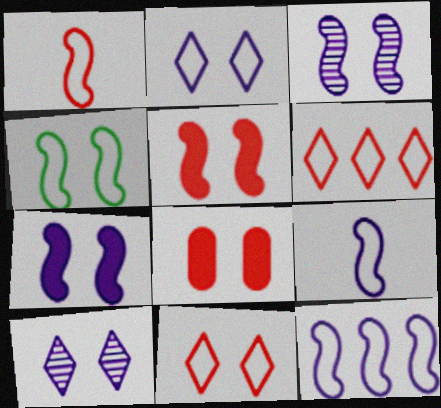[[1, 4, 12], 
[3, 4, 5], 
[4, 8, 10]]